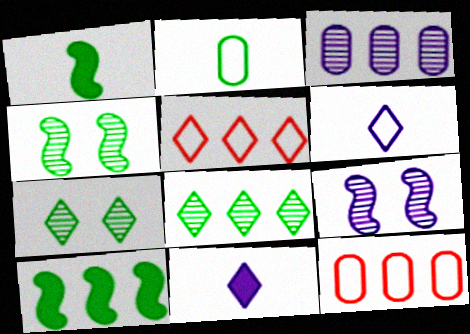[[2, 7, 10], 
[3, 5, 10], 
[4, 11, 12], 
[5, 7, 11]]